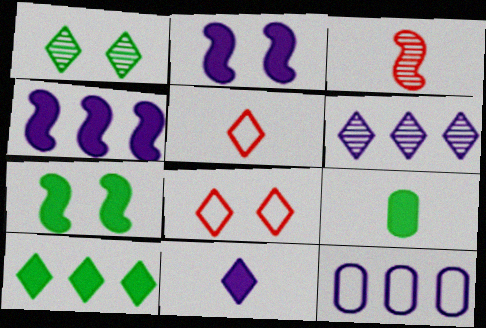[[4, 6, 12], 
[7, 9, 10]]